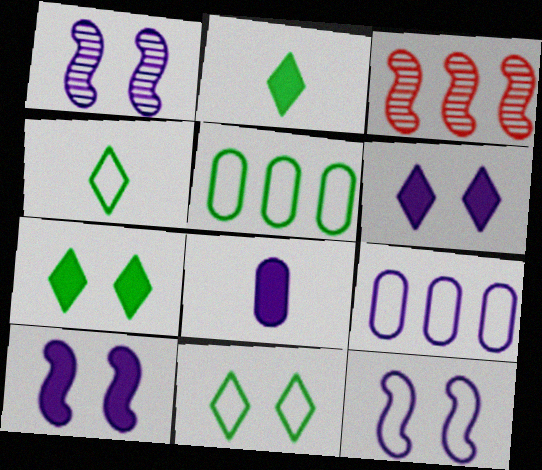[[1, 10, 12], 
[3, 8, 11]]